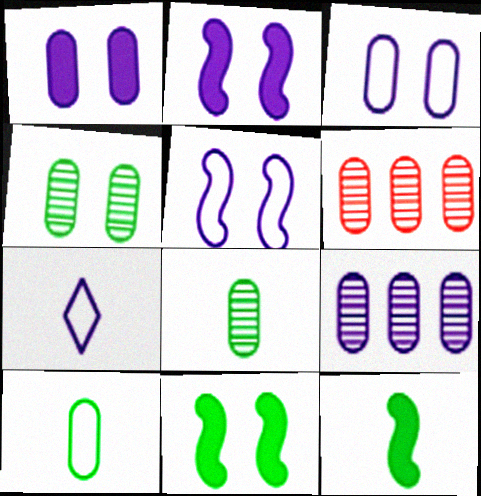[[1, 6, 10], 
[2, 7, 9], 
[6, 7, 11]]